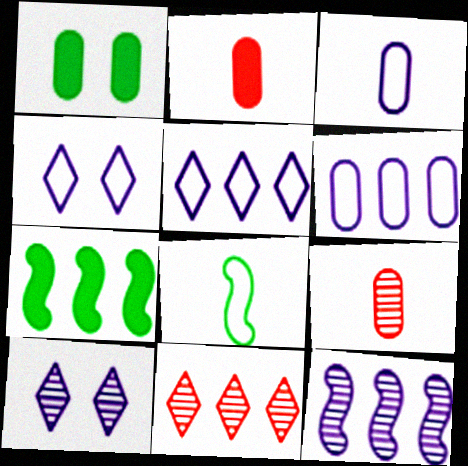[[1, 6, 9], 
[4, 7, 9], 
[6, 7, 11]]